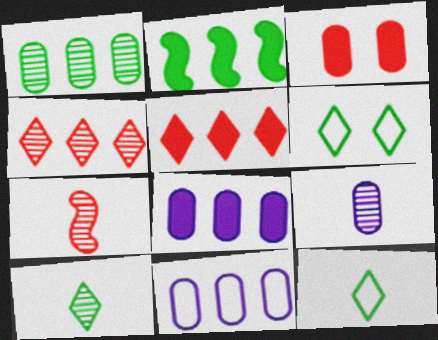[[2, 4, 11], 
[2, 5, 8], 
[6, 7, 8], 
[7, 9, 10]]